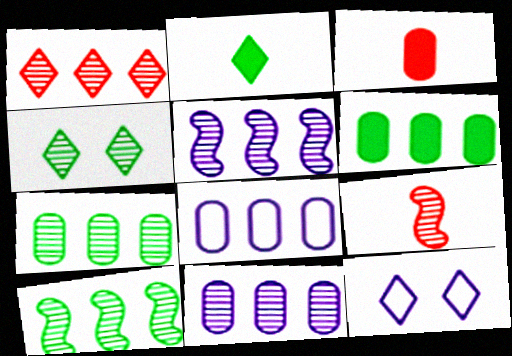[[1, 2, 12], 
[1, 5, 7], 
[1, 10, 11], 
[3, 10, 12], 
[4, 9, 11], 
[6, 9, 12]]